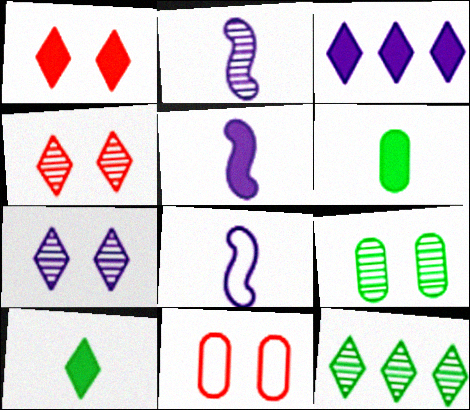[[1, 3, 10], 
[2, 5, 8], 
[5, 11, 12]]